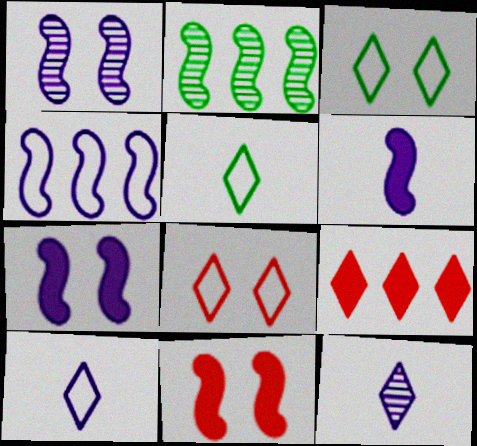[[1, 4, 6], 
[3, 9, 12]]